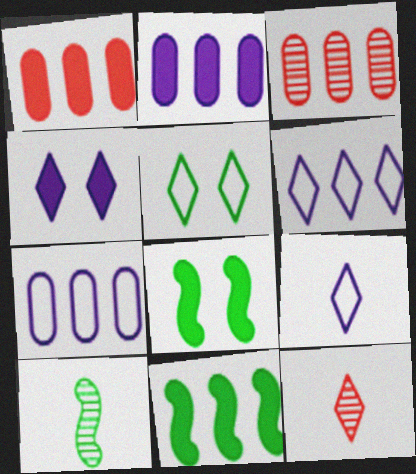[[3, 6, 11], 
[3, 8, 9], 
[7, 8, 12]]